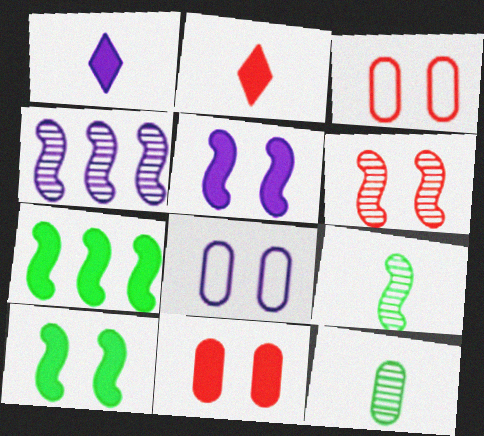[[1, 4, 8], 
[1, 7, 11], 
[4, 6, 9]]